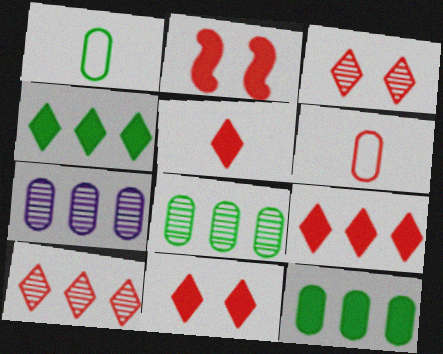[[2, 6, 10], 
[5, 9, 11]]